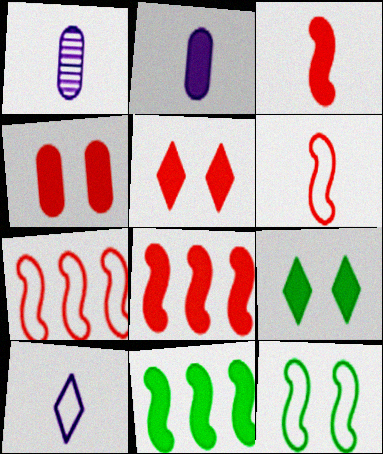[[1, 7, 9], 
[2, 5, 11], 
[2, 8, 9]]